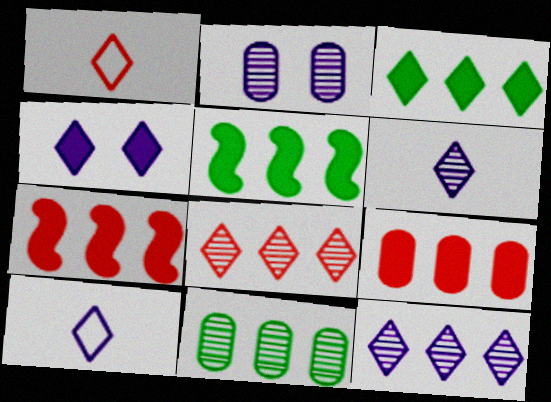[[1, 2, 5], 
[4, 10, 12]]